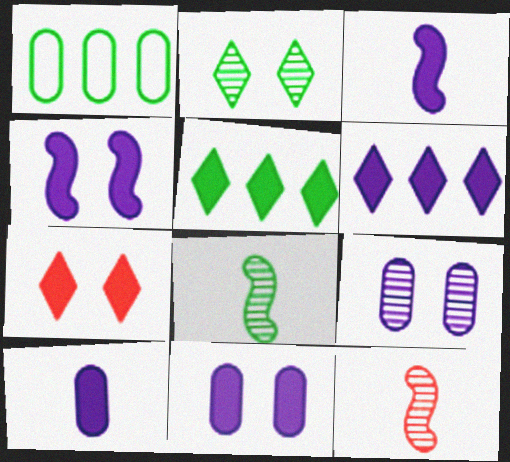[[3, 6, 11], 
[4, 6, 10]]